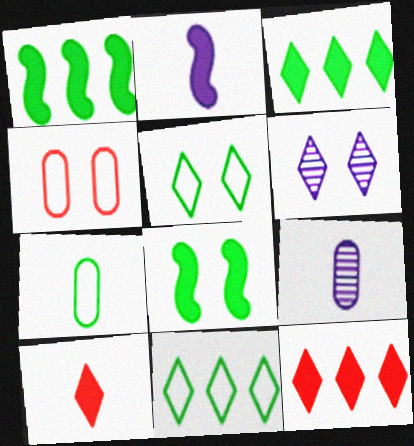[[4, 6, 8], 
[6, 10, 11]]